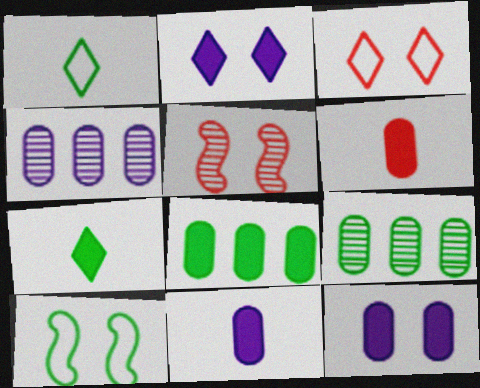[[6, 8, 12], 
[7, 9, 10]]